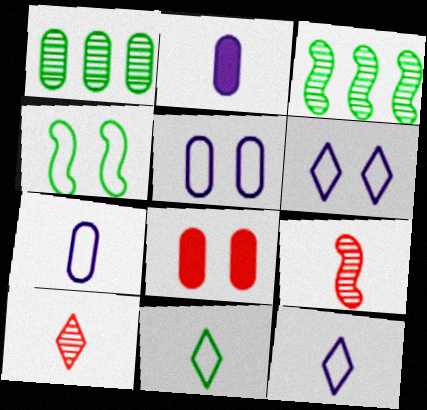[[1, 7, 8], 
[2, 9, 11], 
[3, 8, 12]]